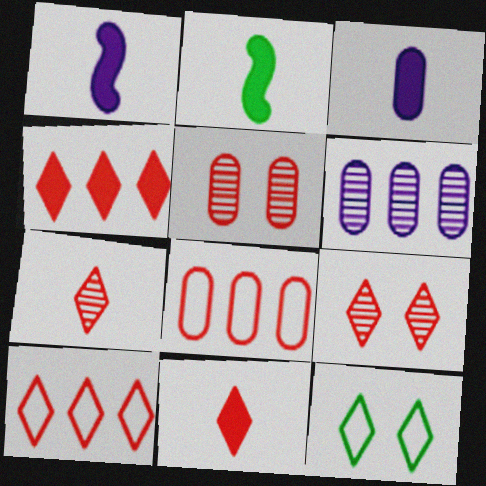[[2, 3, 11], 
[9, 10, 11]]